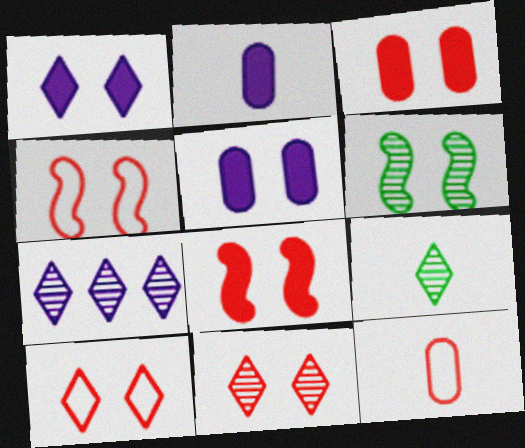[[3, 4, 11], 
[5, 6, 10], 
[7, 9, 11]]